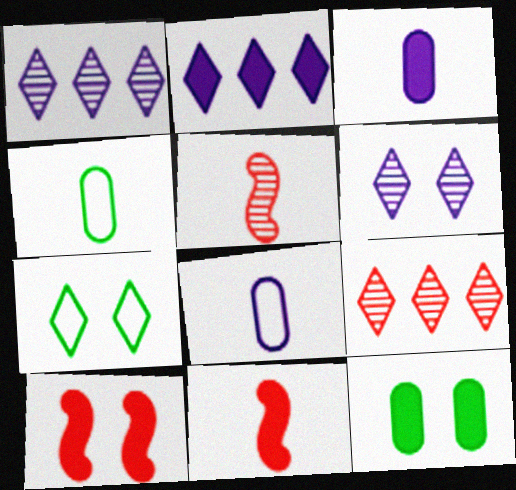[[1, 4, 10], 
[2, 11, 12]]